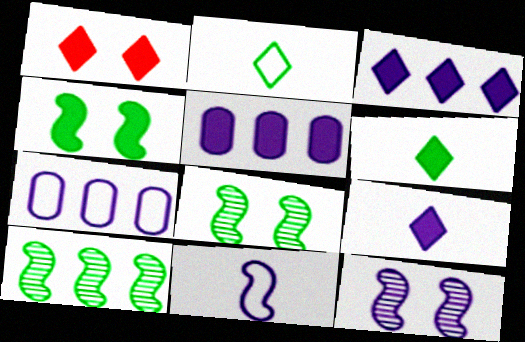[[1, 3, 6], 
[7, 9, 12]]